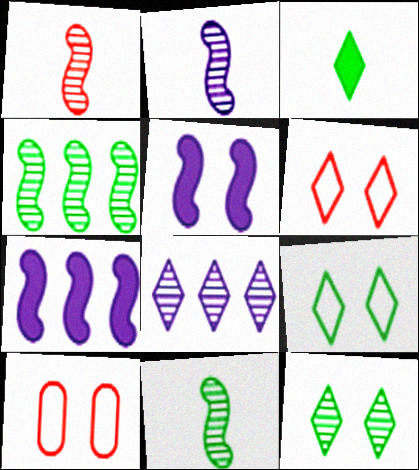[[1, 2, 11], 
[3, 6, 8], 
[5, 10, 12]]